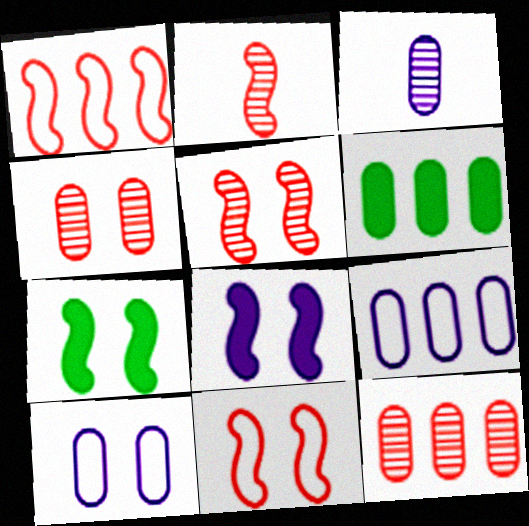[[6, 9, 12]]